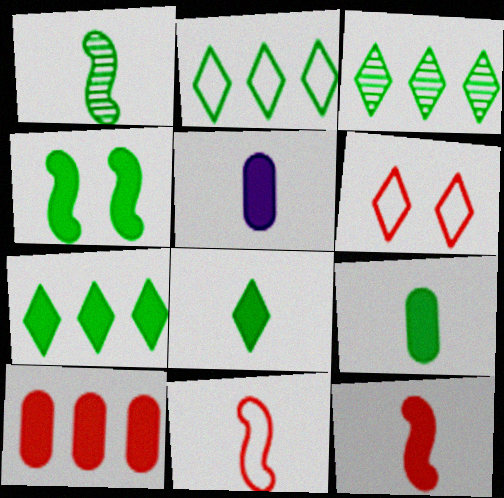[[2, 3, 7], 
[4, 7, 9], 
[5, 8, 12]]